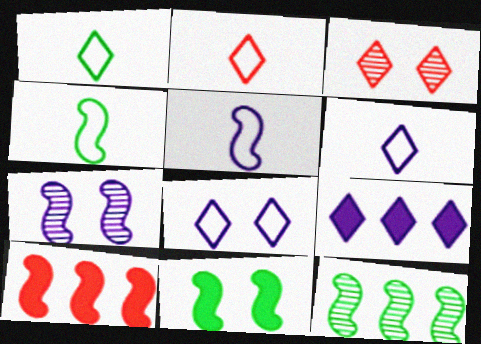[[1, 2, 6], 
[1, 3, 9], 
[4, 7, 10], 
[4, 11, 12]]